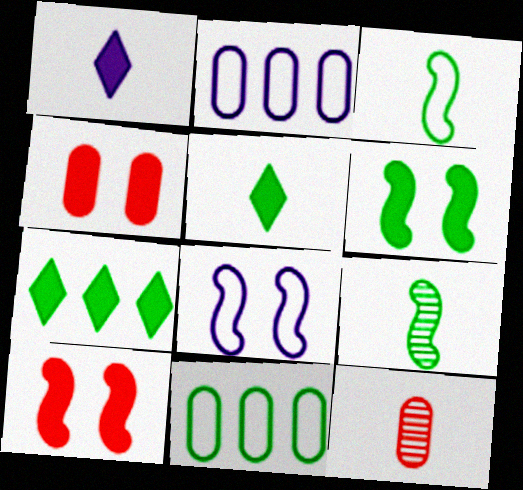[[1, 3, 12], 
[7, 8, 12]]